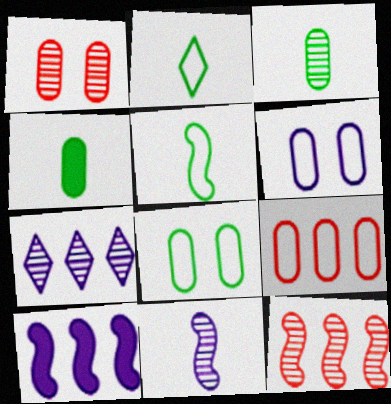[[1, 2, 10]]